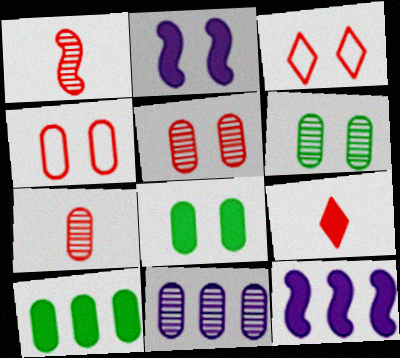[[2, 3, 6], 
[2, 9, 10], 
[6, 7, 11], 
[8, 9, 12]]